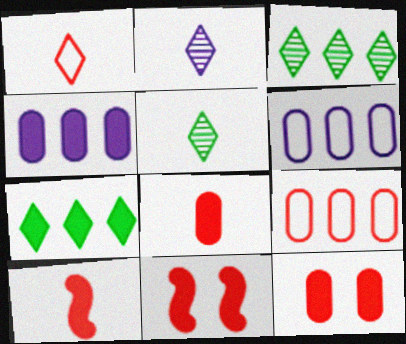[[5, 6, 11]]